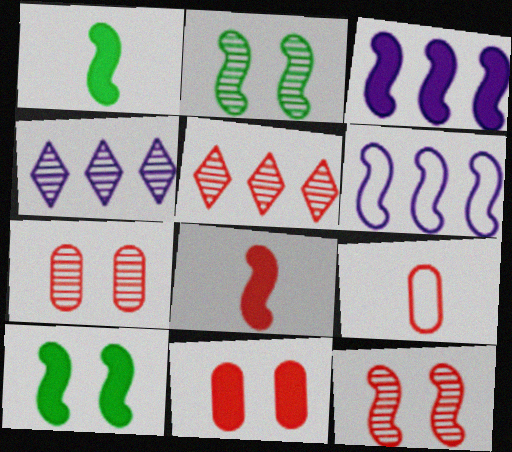[[1, 6, 12], 
[2, 6, 8], 
[3, 8, 10], 
[4, 9, 10]]